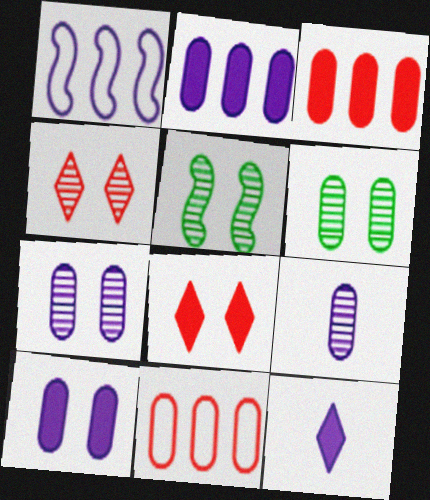[[1, 7, 12], 
[4, 5, 7], 
[5, 11, 12]]